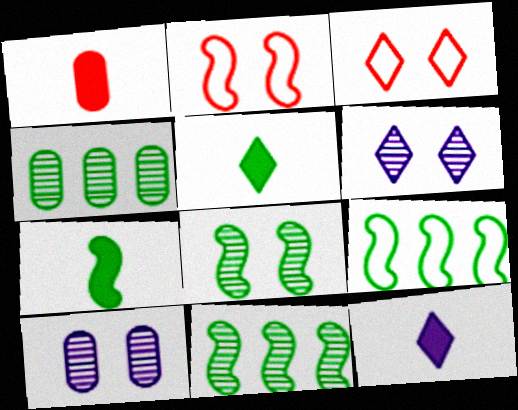[[1, 6, 9], 
[1, 7, 12], 
[2, 4, 12], 
[7, 8, 9]]